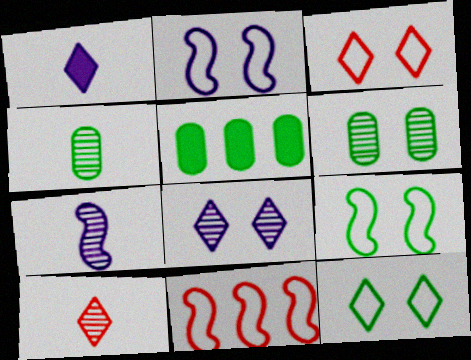[[1, 6, 11], 
[2, 5, 10], 
[3, 5, 7], 
[4, 7, 10]]